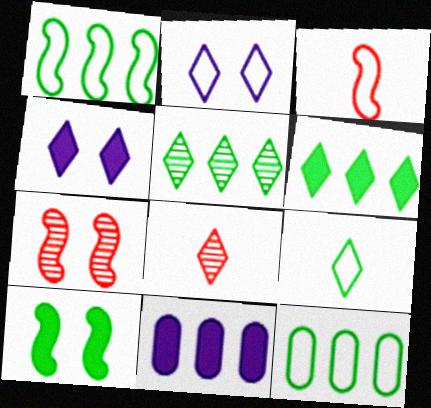[[2, 3, 12], 
[2, 6, 8], 
[7, 9, 11]]